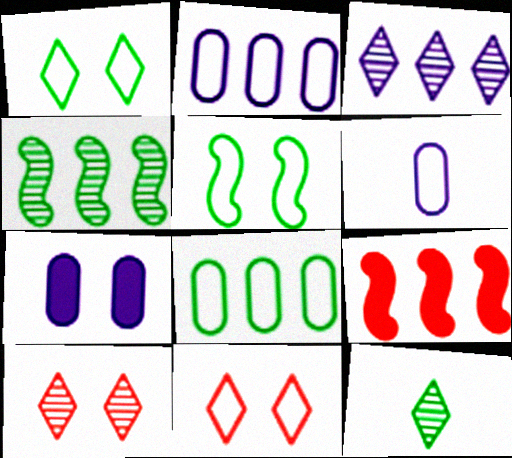[[3, 8, 9], 
[3, 10, 12], 
[5, 7, 10]]